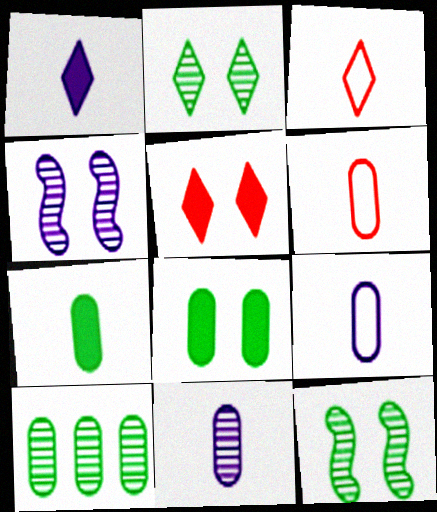[[6, 7, 11]]